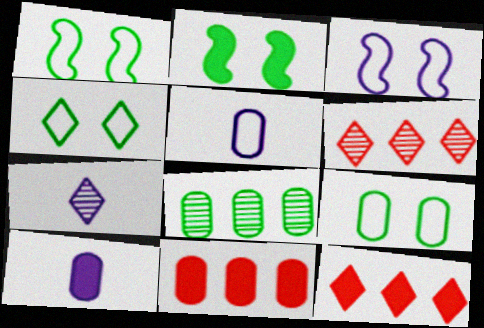[[1, 4, 9], 
[1, 6, 10], 
[1, 7, 11], 
[2, 5, 6], 
[2, 10, 12], 
[4, 7, 12]]